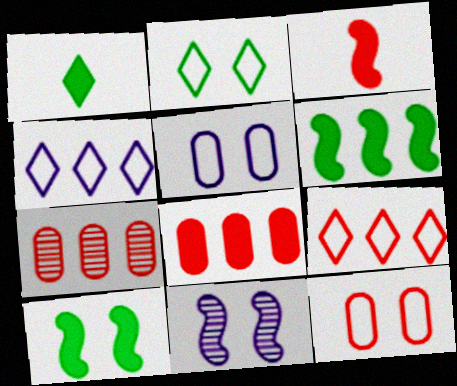[[4, 6, 7]]